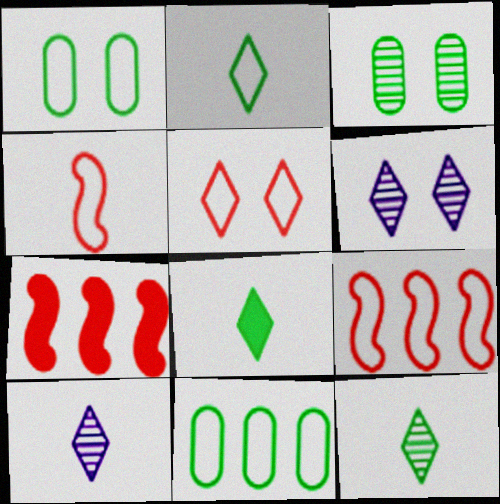[[1, 7, 10], 
[2, 8, 12]]